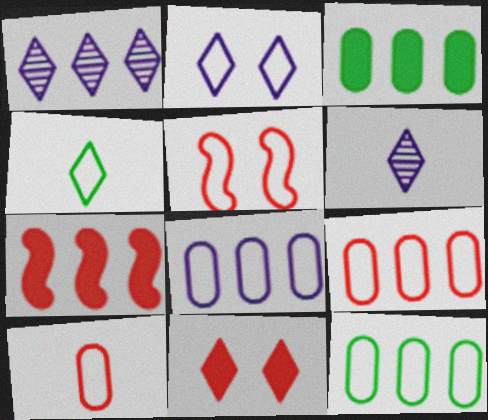[[1, 4, 11], 
[1, 7, 12], 
[3, 5, 6], 
[4, 5, 8], 
[8, 9, 12]]